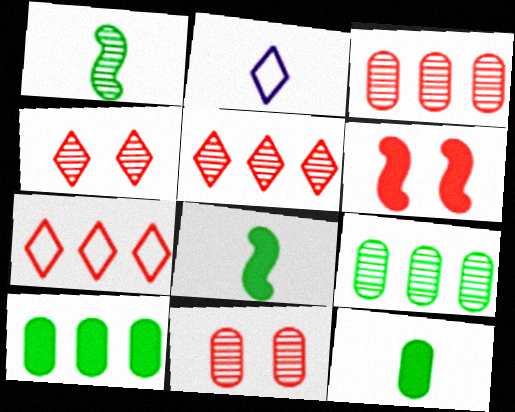[[2, 6, 9]]